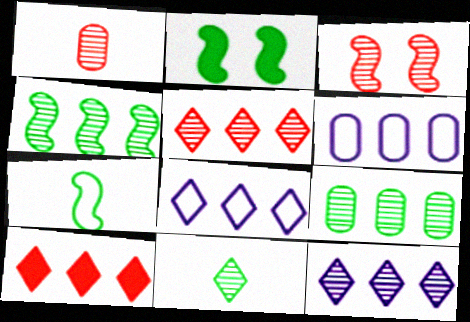[[1, 2, 8], 
[1, 3, 5], 
[2, 4, 7], 
[4, 6, 10]]